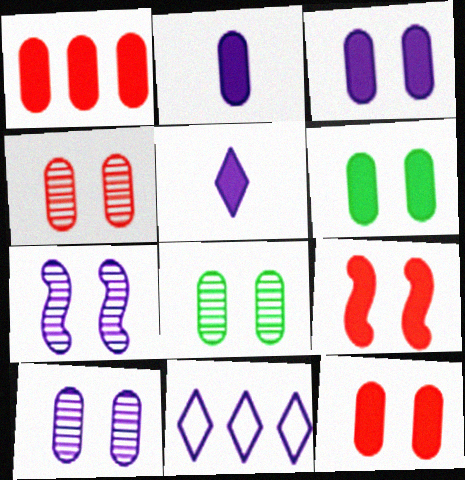[[1, 2, 6], 
[2, 7, 11], 
[3, 6, 12], 
[4, 8, 10]]